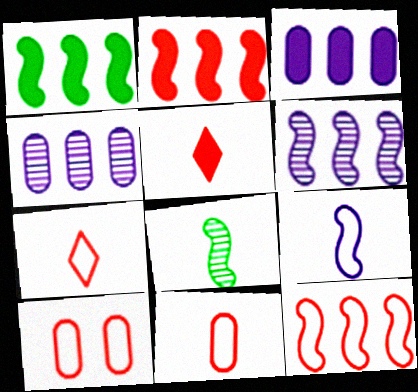[[1, 6, 12], 
[7, 10, 12]]